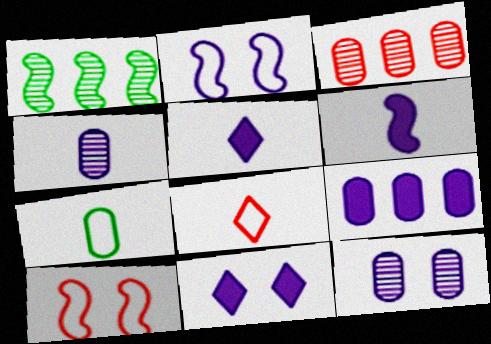[[1, 6, 10], 
[2, 11, 12], 
[6, 9, 11]]